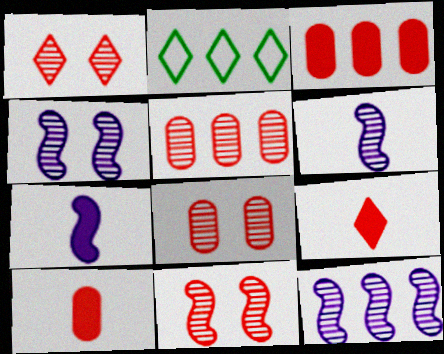[[1, 8, 11], 
[2, 3, 12], 
[2, 4, 10], 
[2, 7, 8], 
[4, 6, 12]]